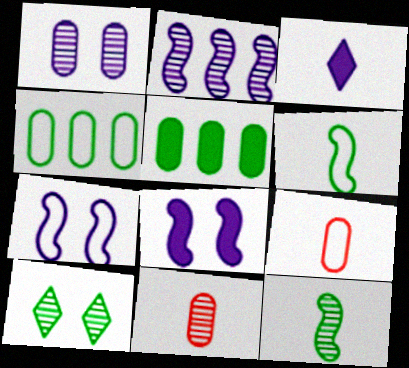[[1, 5, 9], 
[2, 10, 11], 
[3, 6, 11], 
[3, 9, 12], 
[5, 6, 10]]